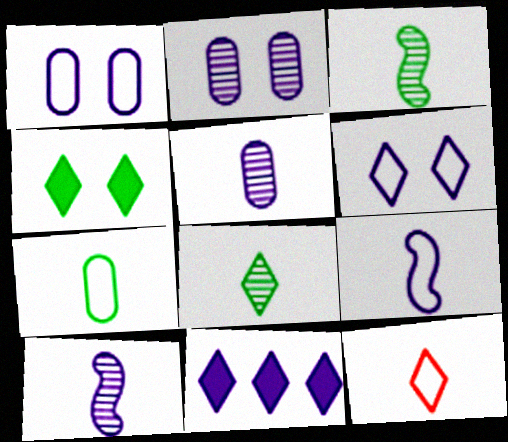[[1, 10, 11], 
[2, 9, 11], 
[7, 9, 12]]